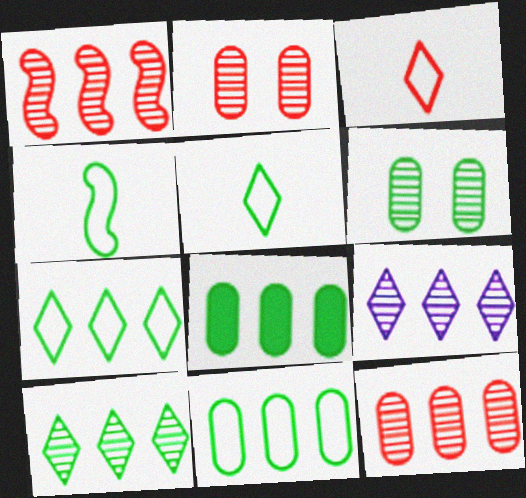[]